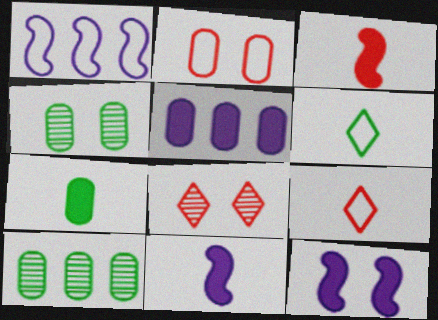[[1, 2, 6], 
[1, 7, 8], 
[9, 10, 12]]